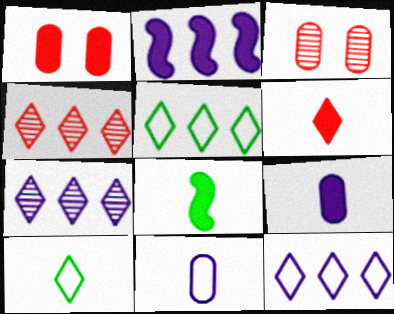[[2, 3, 10], 
[3, 8, 12], 
[6, 8, 9]]